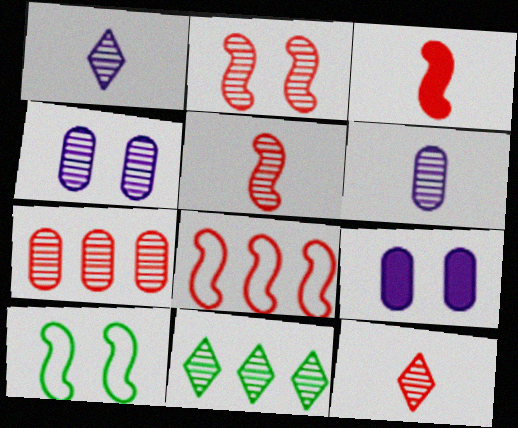[[2, 3, 8], 
[2, 6, 11], 
[2, 7, 12], 
[4, 5, 11]]